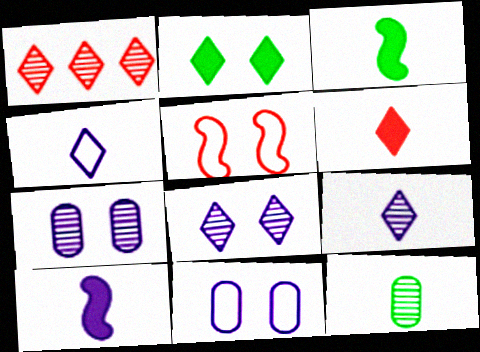[[1, 2, 4], 
[1, 3, 11], 
[2, 5, 7]]